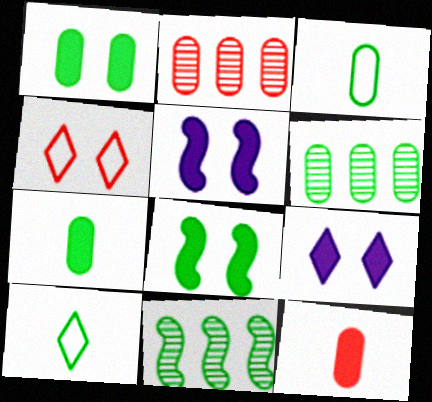[[1, 3, 6], 
[1, 10, 11], 
[2, 5, 10], 
[6, 8, 10]]